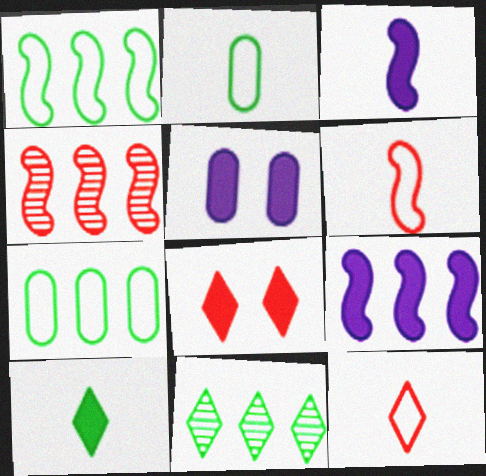[[1, 4, 9], 
[5, 6, 11]]